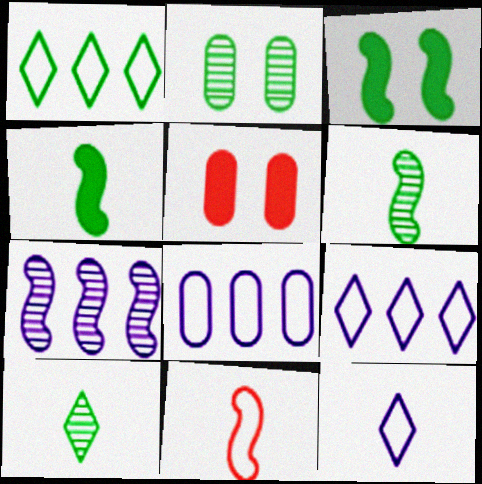[[1, 2, 4], 
[3, 7, 11], 
[5, 6, 9]]